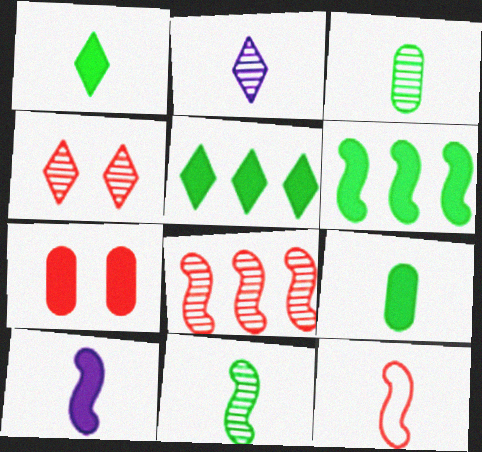[[2, 9, 12], 
[5, 7, 10], 
[10, 11, 12]]